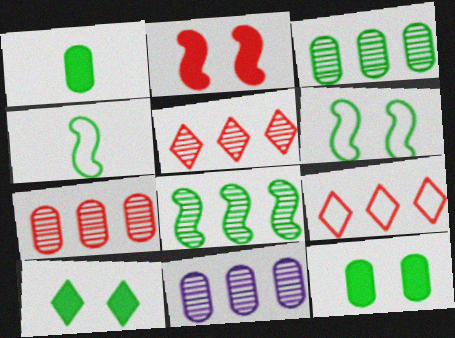[[3, 4, 10], 
[3, 7, 11], 
[5, 8, 11]]